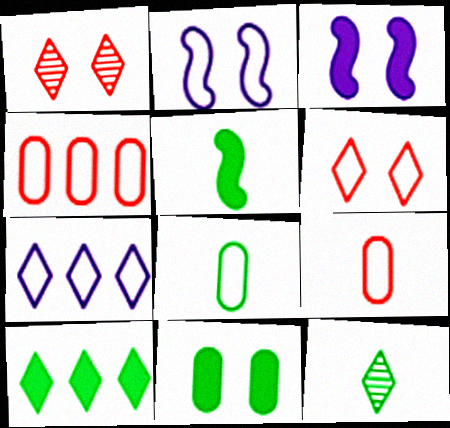[[1, 2, 11], 
[3, 4, 12], 
[5, 8, 12], 
[5, 10, 11]]